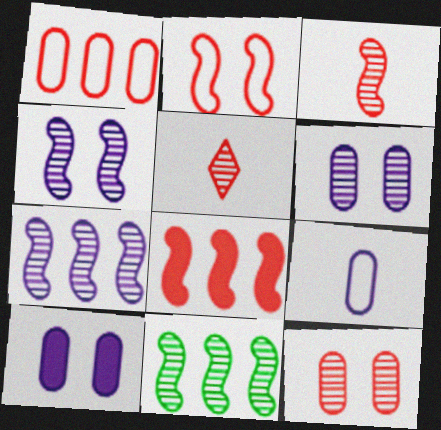[[2, 3, 8], 
[3, 4, 11], 
[5, 6, 11]]